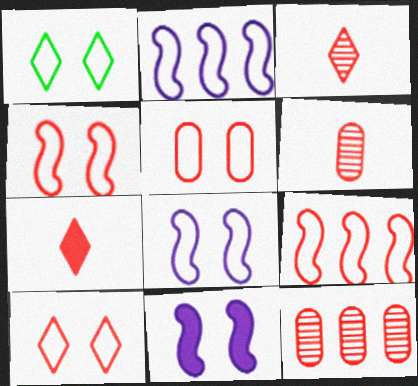[[1, 5, 8], 
[4, 5, 10], 
[4, 7, 12]]